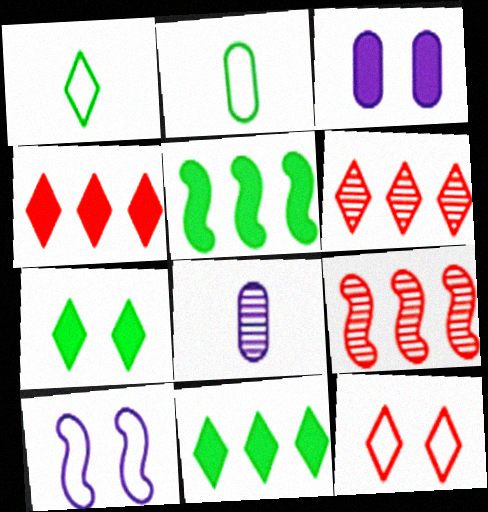[[1, 3, 9], 
[5, 8, 12]]